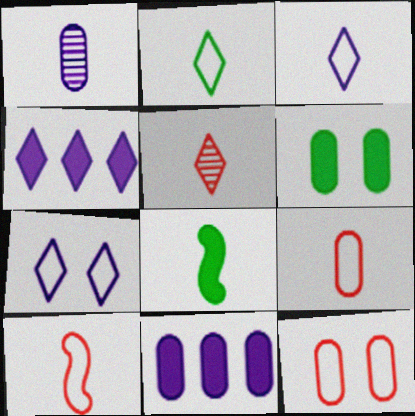[]